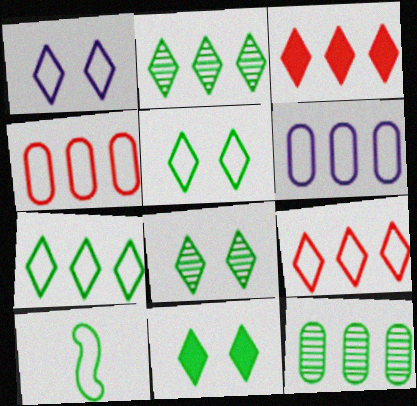[[1, 4, 10], 
[5, 8, 11], 
[10, 11, 12]]